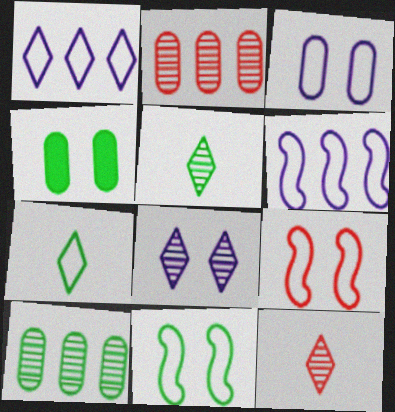[[4, 6, 12], 
[4, 8, 9]]